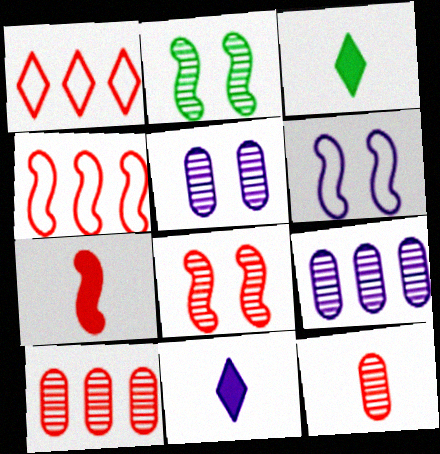[[3, 4, 5], 
[3, 6, 10], 
[4, 7, 8], 
[6, 9, 11]]